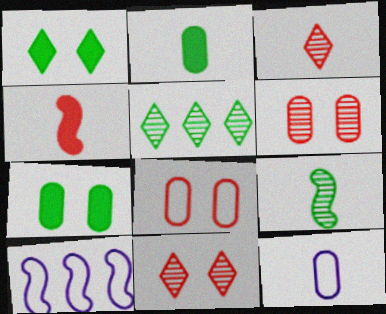[[2, 10, 11], 
[3, 7, 10]]